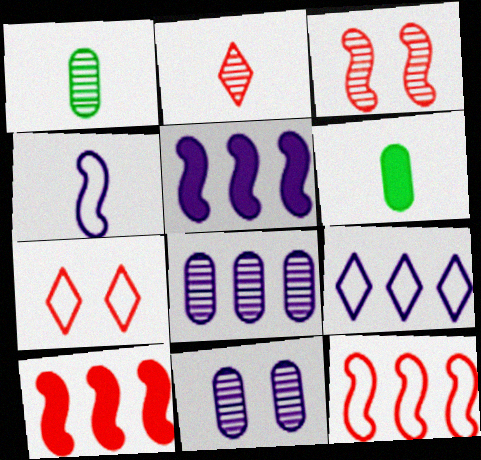[[1, 5, 7], 
[2, 4, 6], 
[3, 6, 9], 
[5, 8, 9]]